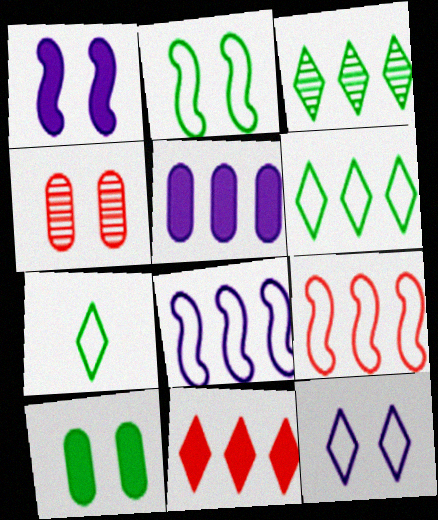[[3, 5, 9]]